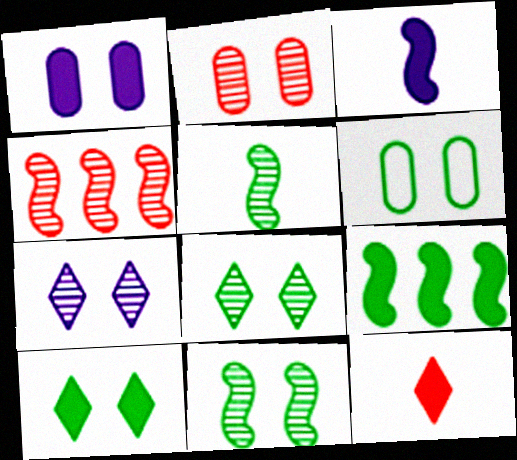[[1, 2, 6], 
[1, 9, 12], 
[2, 7, 11], 
[6, 10, 11]]